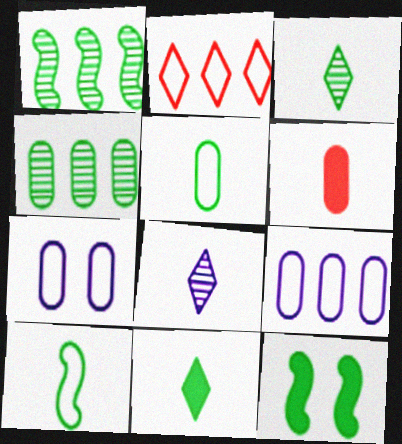[[1, 10, 12], 
[2, 7, 10], 
[4, 6, 7], 
[6, 8, 10]]